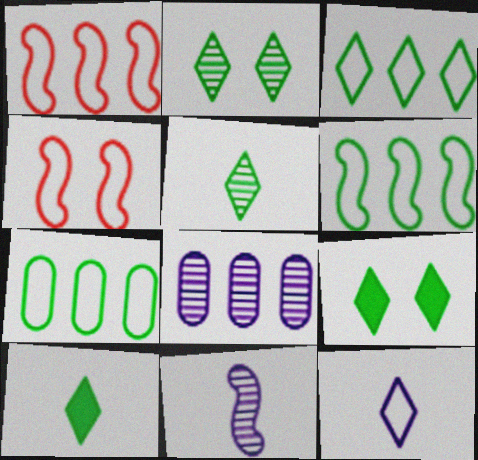[[2, 3, 10], 
[3, 5, 9], 
[3, 6, 7], 
[4, 7, 12], 
[4, 8, 10]]